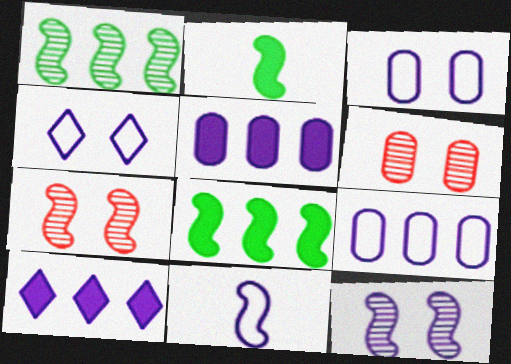[[4, 9, 11], 
[7, 8, 11]]